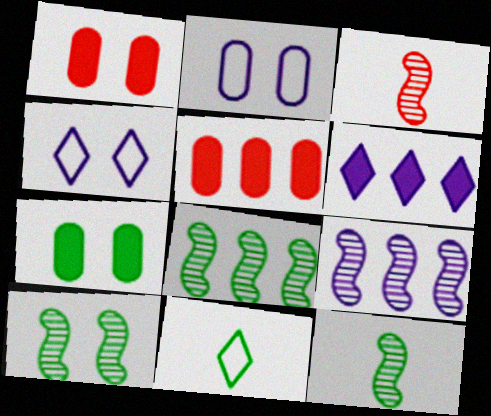[[1, 4, 10], 
[1, 9, 11], 
[3, 9, 10], 
[4, 5, 12], 
[7, 8, 11], 
[8, 10, 12]]